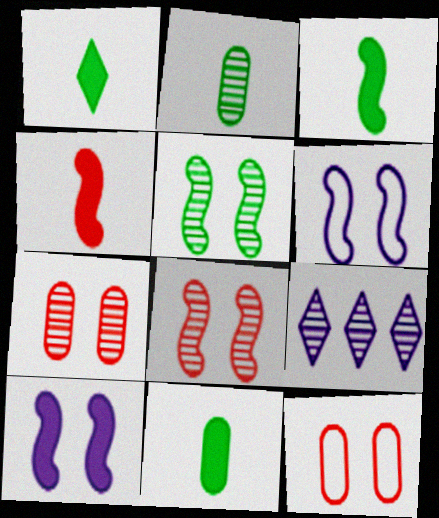[[1, 3, 11], 
[2, 8, 9], 
[3, 9, 12]]